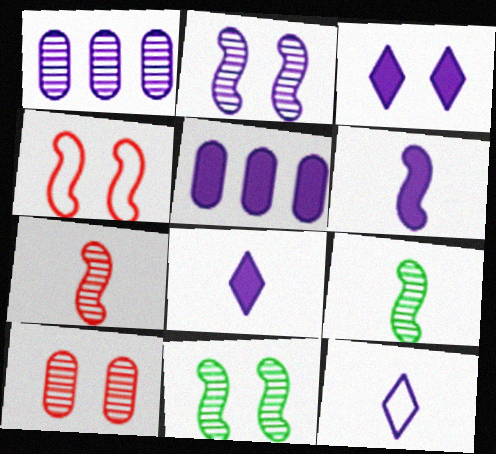[[2, 5, 12], 
[3, 5, 6]]